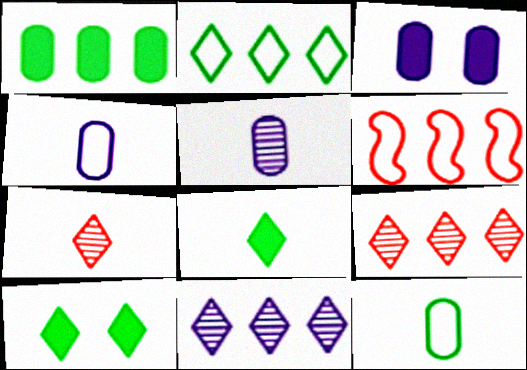[[1, 6, 11], 
[5, 6, 10]]